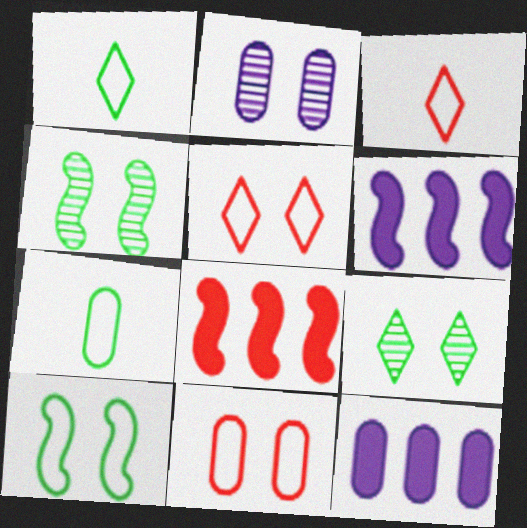[[1, 2, 8], 
[3, 4, 12]]